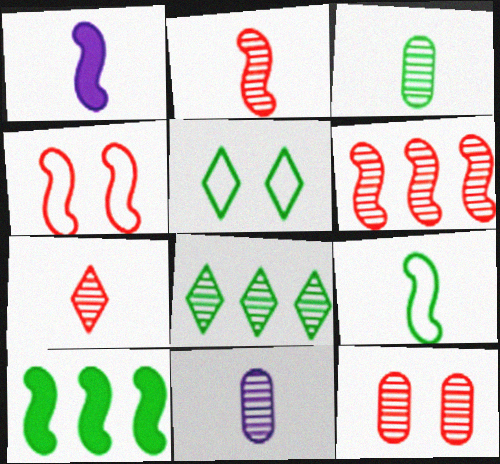[[1, 2, 9], 
[3, 5, 10], 
[6, 7, 12]]